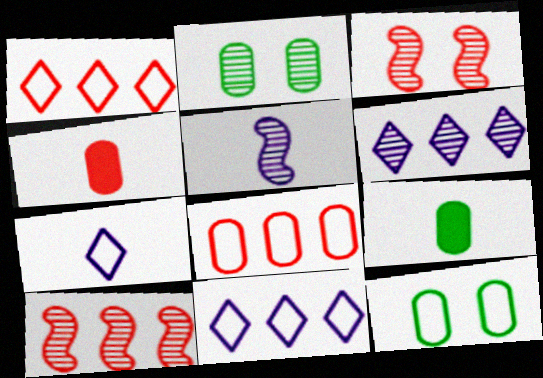[[1, 3, 4], 
[3, 9, 11]]